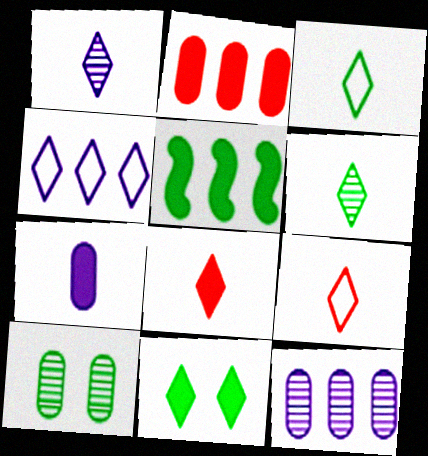[[1, 3, 8], 
[3, 5, 10]]